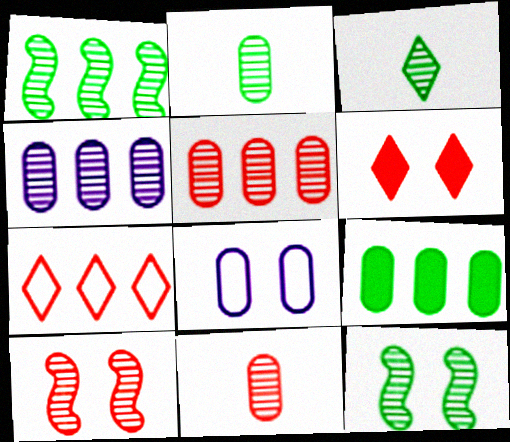[[3, 4, 10], 
[6, 8, 12], 
[8, 9, 11]]